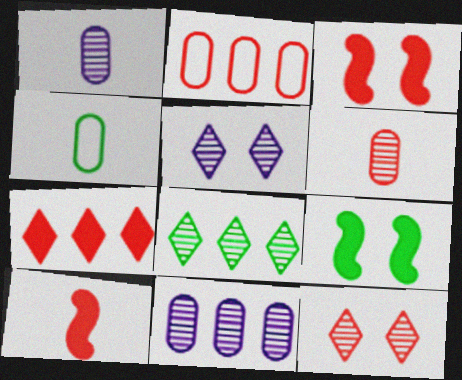[[2, 10, 12], 
[4, 8, 9]]